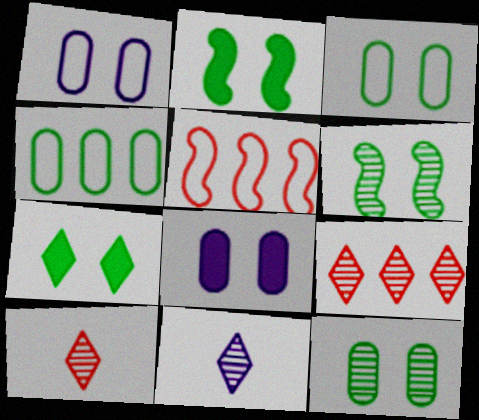[[3, 6, 7]]